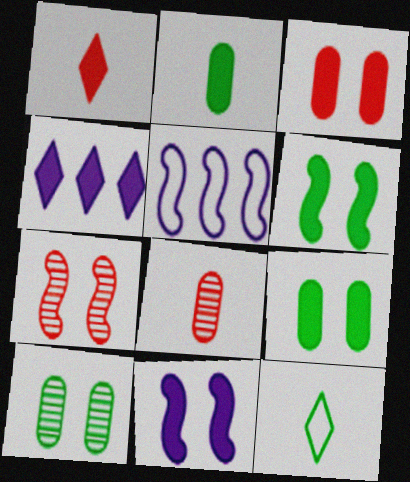[[1, 5, 10]]